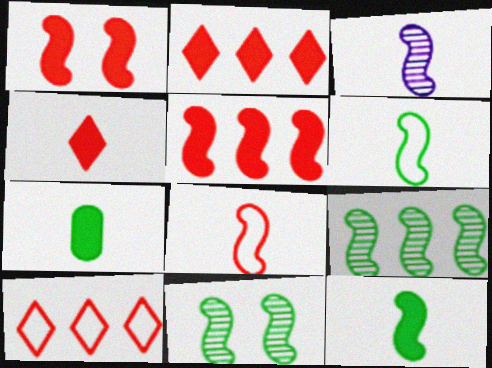[[3, 8, 12]]